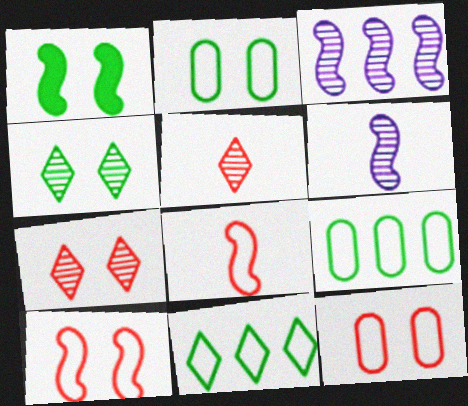[[1, 2, 4], 
[1, 3, 8]]